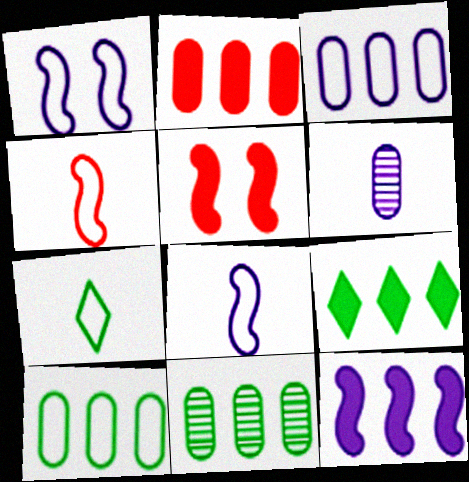[[2, 3, 11], 
[2, 9, 12]]